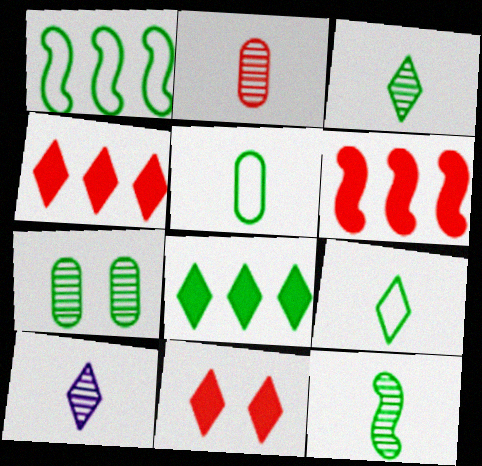[[2, 10, 12]]